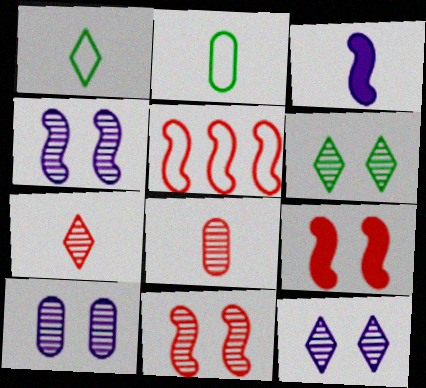[[1, 3, 8], 
[2, 3, 7], 
[4, 10, 12], 
[6, 10, 11]]